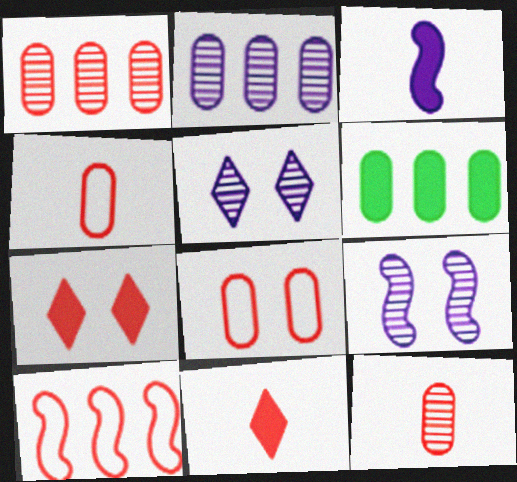[[3, 6, 7], 
[7, 10, 12]]